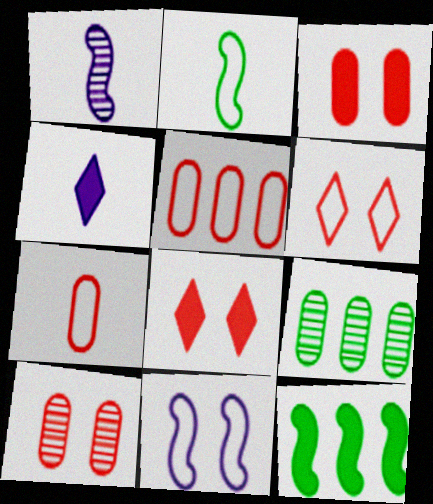[[3, 4, 12]]